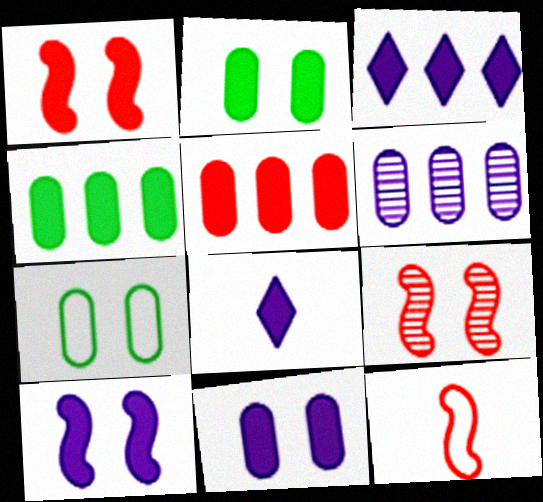[[1, 4, 8]]